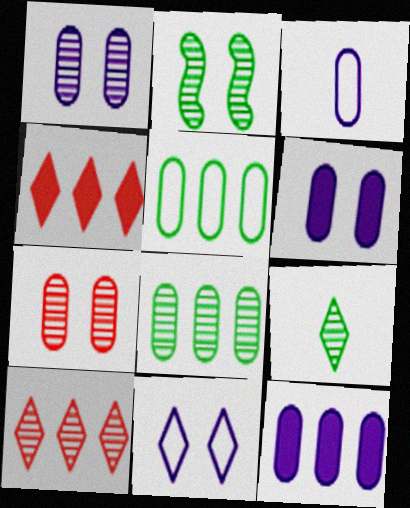[[1, 3, 12], 
[2, 3, 4], 
[2, 8, 9], 
[4, 9, 11]]